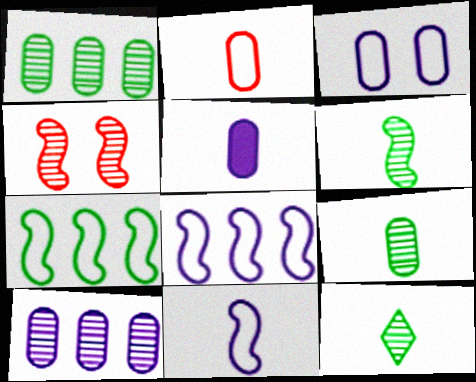[[2, 5, 9], 
[3, 5, 10], 
[4, 10, 12], 
[6, 9, 12]]